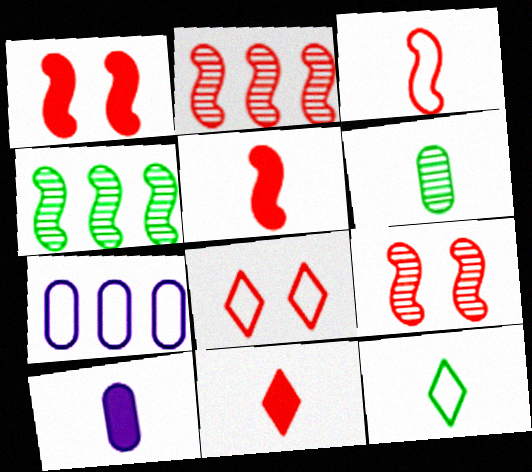[[1, 2, 3], 
[4, 8, 10]]